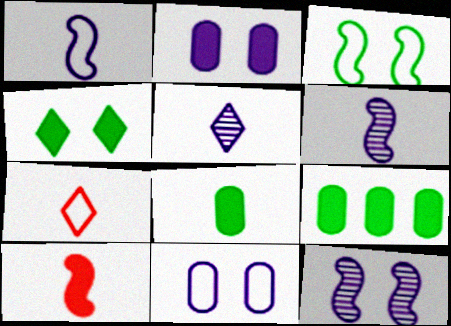[[6, 7, 8], 
[7, 9, 12]]